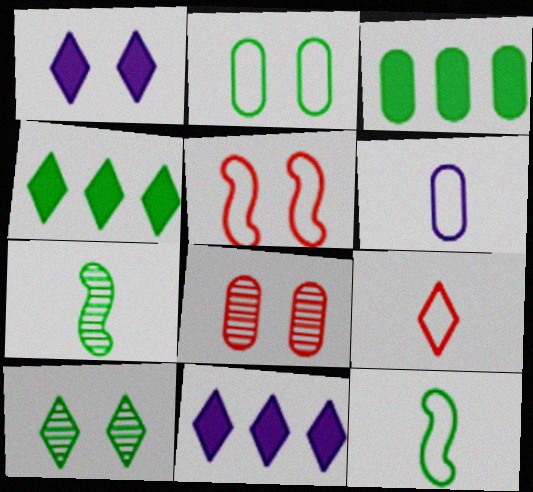[[2, 4, 7], 
[3, 6, 8], 
[3, 10, 12], 
[6, 9, 12], 
[8, 11, 12], 
[9, 10, 11]]